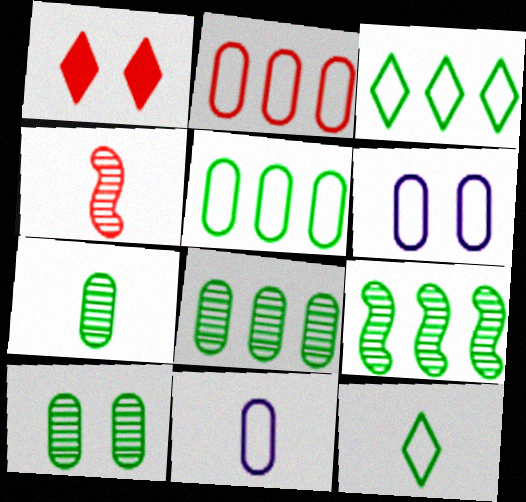[[1, 2, 4], 
[1, 9, 11], 
[7, 8, 10]]